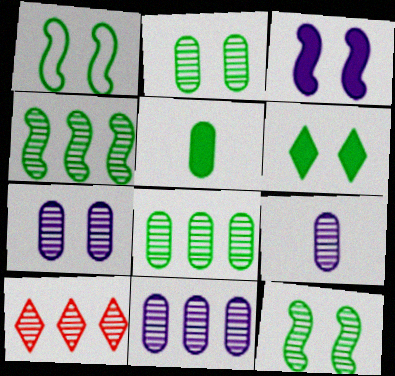[[1, 2, 6], 
[4, 10, 11], 
[7, 9, 11], 
[9, 10, 12]]